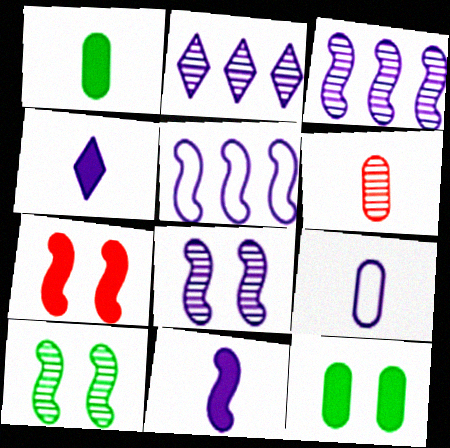[[1, 6, 9], 
[2, 6, 10], 
[5, 8, 11]]